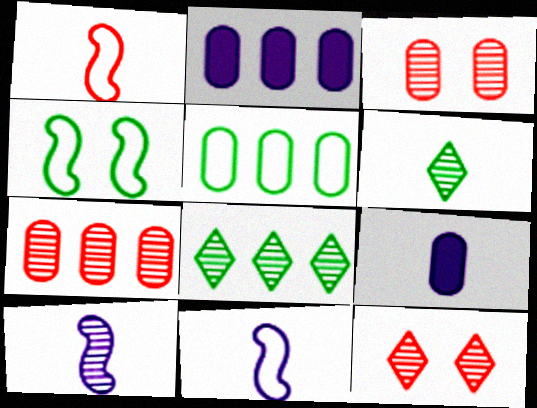[[1, 6, 9], 
[2, 5, 7], 
[3, 5, 9], 
[3, 8, 10]]